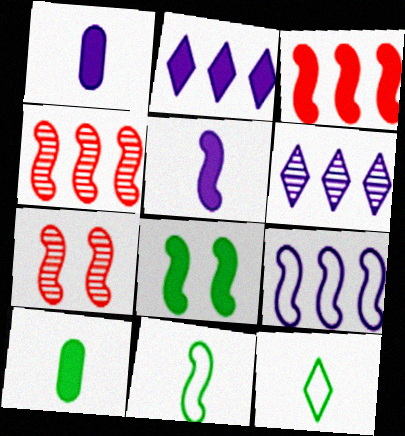[[3, 5, 8]]